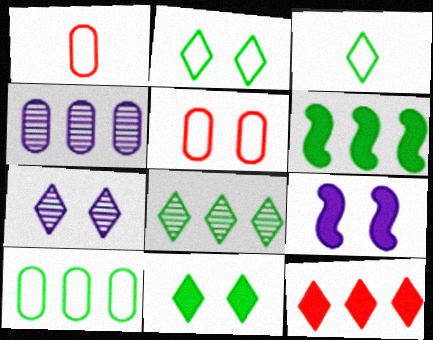[[1, 6, 7], 
[1, 8, 9], 
[3, 7, 12], 
[3, 8, 11], 
[6, 8, 10]]